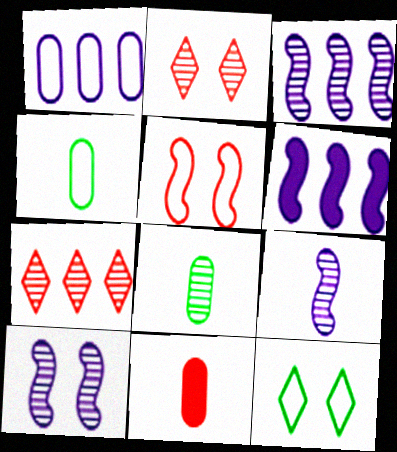[[2, 3, 8], 
[2, 4, 6], 
[3, 9, 10], 
[3, 11, 12], 
[5, 7, 11], 
[7, 8, 10]]